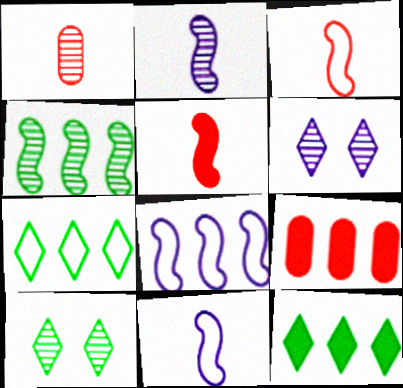[[1, 4, 6], 
[9, 10, 11]]